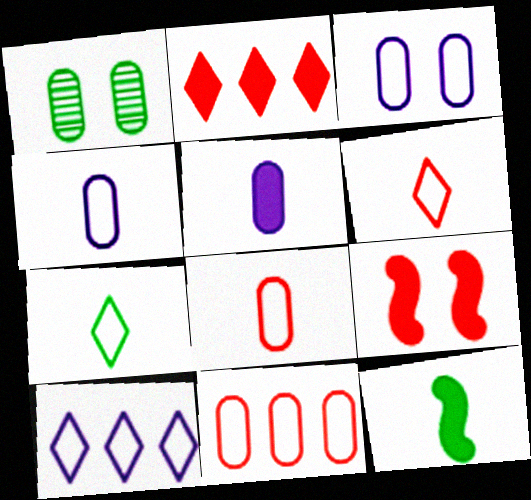[[1, 5, 11]]